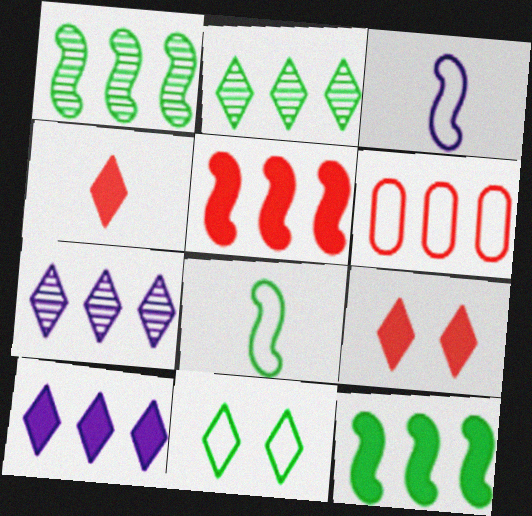[[1, 6, 10], 
[3, 6, 11], 
[4, 7, 11], 
[6, 7, 12]]